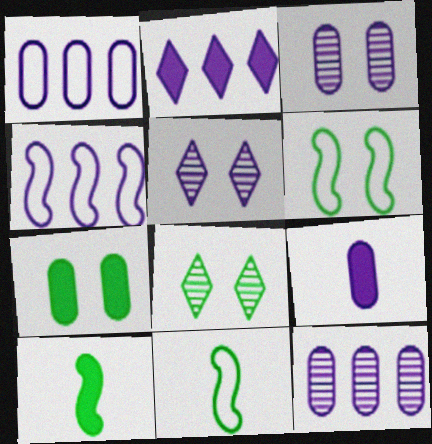[[1, 3, 9], 
[2, 4, 12], 
[4, 5, 9], 
[6, 7, 8]]